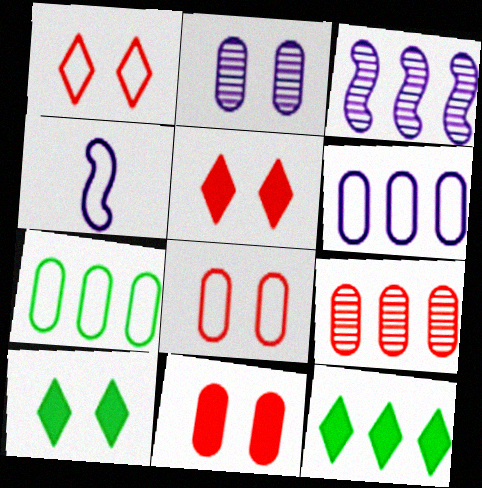[[1, 4, 7], 
[4, 9, 10]]